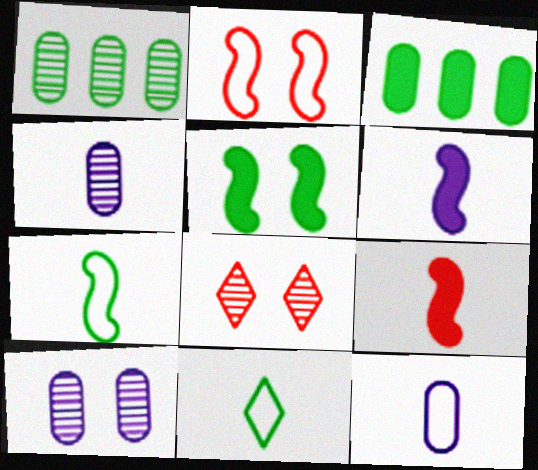[[1, 5, 11], 
[4, 9, 11]]